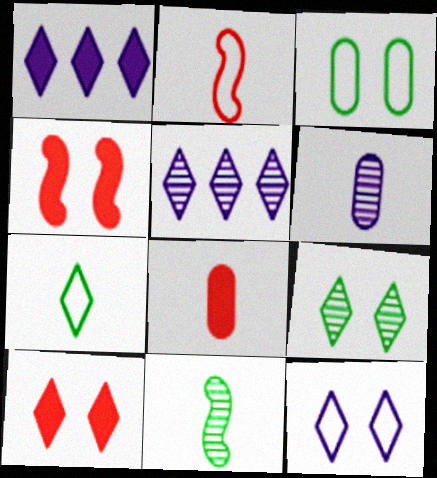[[5, 7, 10], 
[9, 10, 12]]